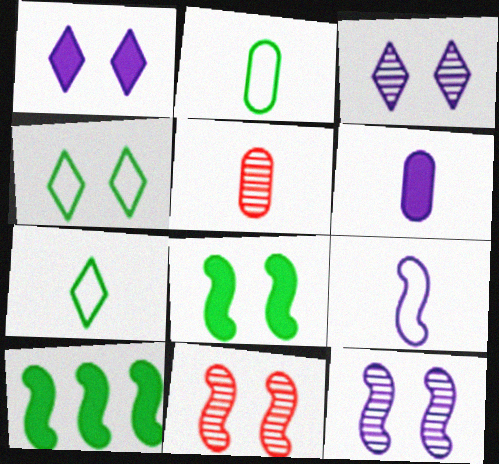[[2, 5, 6], 
[9, 10, 11]]